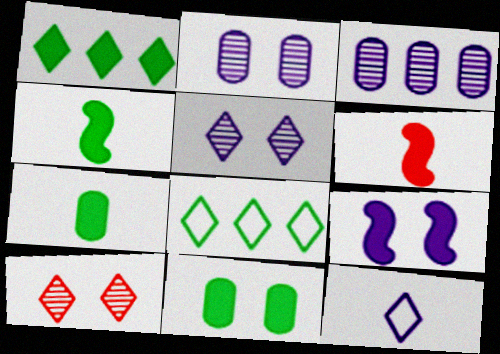[[1, 4, 11], 
[1, 10, 12], 
[2, 6, 8], 
[3, 9, 12]]